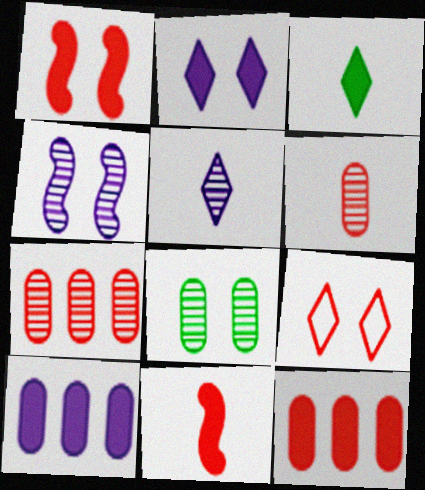[[1, 3, 10], 
[7, 9, 11]]